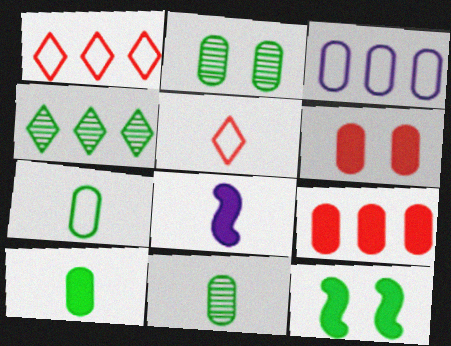[[1, 2, 8], 
[3, 6, 11], 
[4, 7, 12], 
[5, 8, 11], 
[7, 10, 11]]